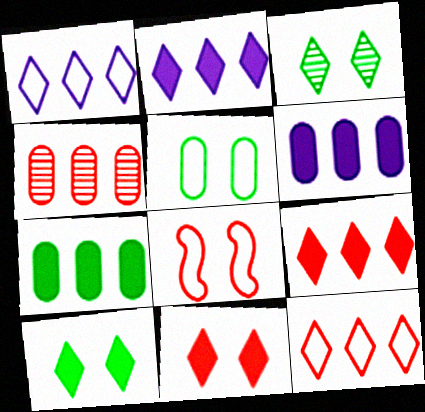[]